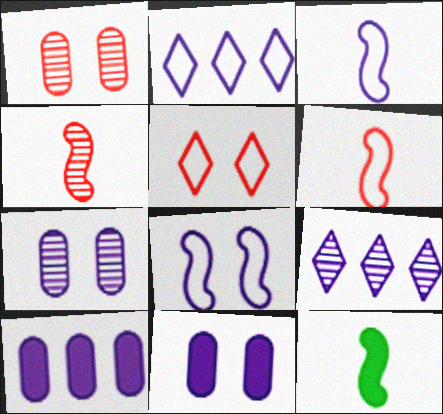[[1, 2, 12], 
[3, 4, 12], 
[3, 9, 11]]